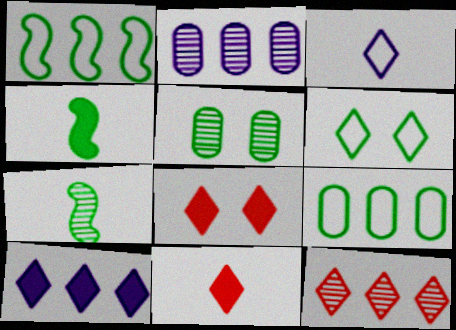[]